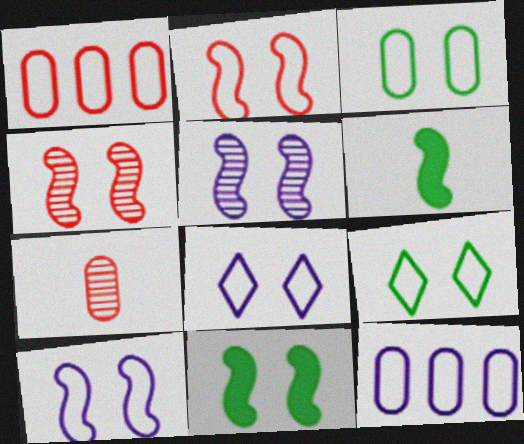[[2, 3, 8], 
[2, 5, 11], 
[4, 10, 11]]